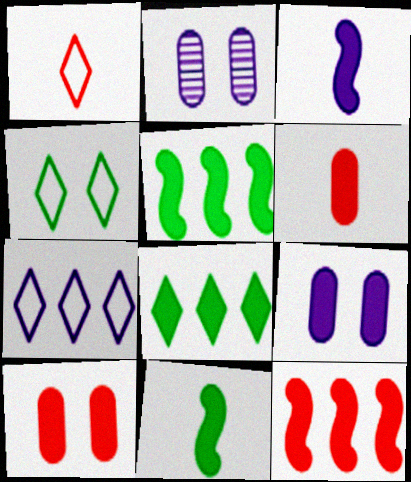[[1, 2, 5], 
[1, 4, 7], 
[2, 3, 7], 
[3, 8, 10]]